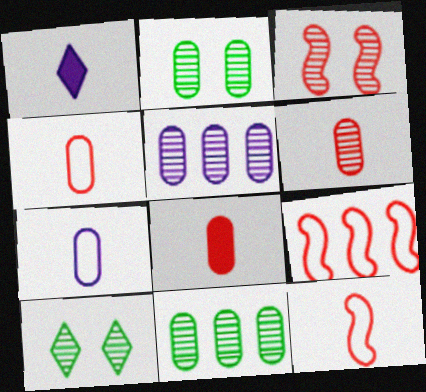[[1, 2, 9], 
[2, 5, 6], 
[4, 6, 8]]